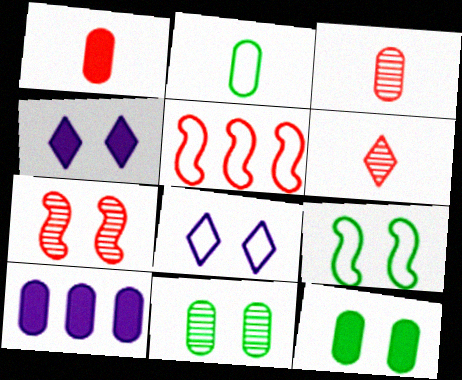[[1, 10, 12], 
[2, 5, 8], 
[6, 9, 10], 
[7, 8, 12]]